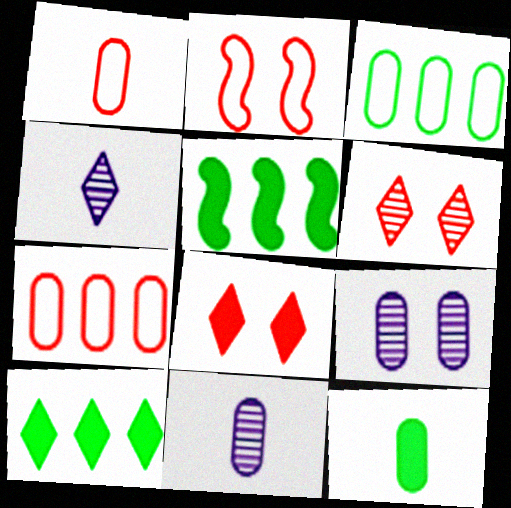[[1, 11, 12], 
[2, 10, 11], 
[7, 9, 12]]